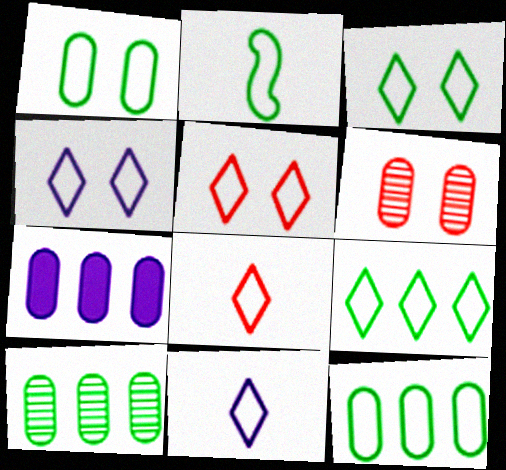[[1, 2, 9], 
[2, 3, 12], 
[3, 4, 5], 
[4, 8, 9], 
[5, 9, 11]]